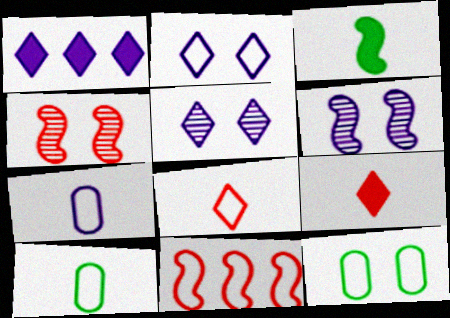[[1, 4, 10], 
[1, 6, 7], 
[2, 10, 11], 
[3, 6, 11]]